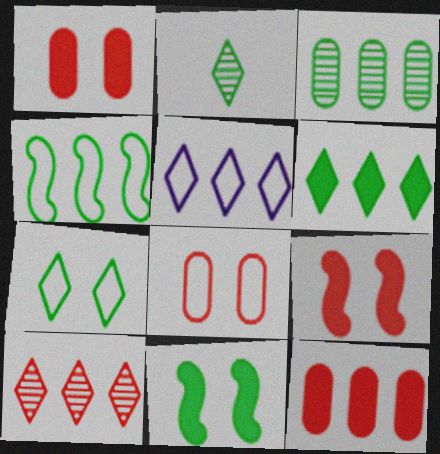[[2, 6, 7], 
[3, 4, 6], 
[5, 6, 10]]